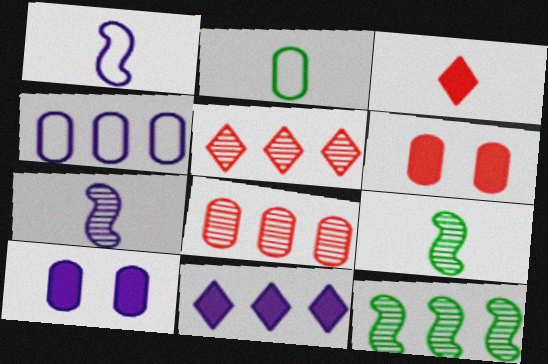[[2, 3, 7], 
[2, 8, 10]]